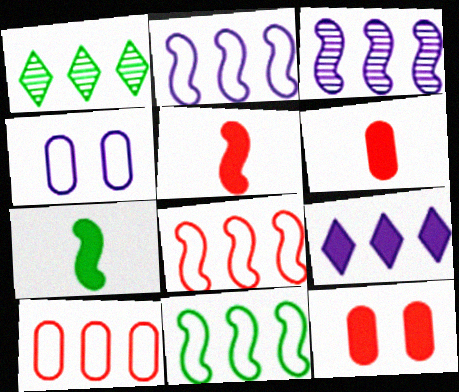[[1, 4, 5], 
[2, 8, 11], 
[7, 9, 12]]